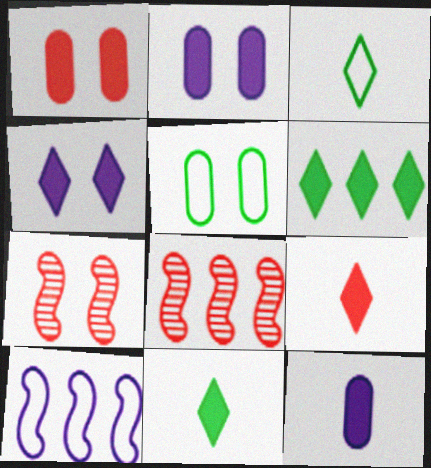[[2, 3, 8], 
[4, 5, 7], 
[4, 6, 9]]